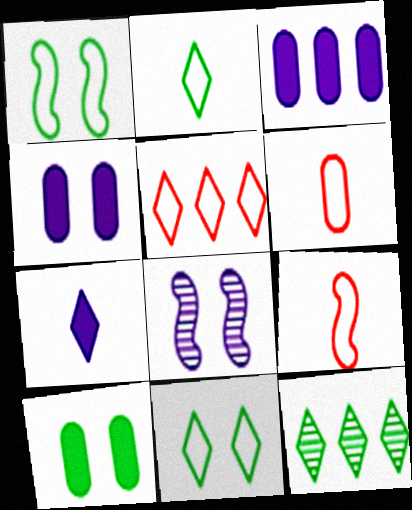[[4, 9, 12]]